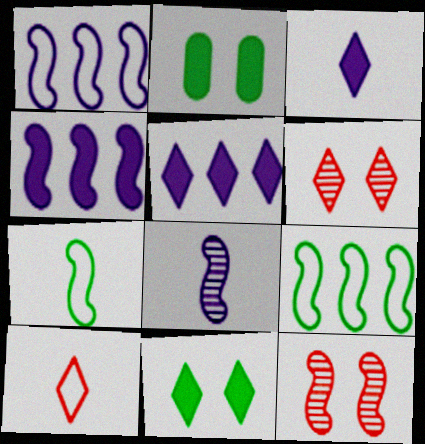[[4, 7, 12]]